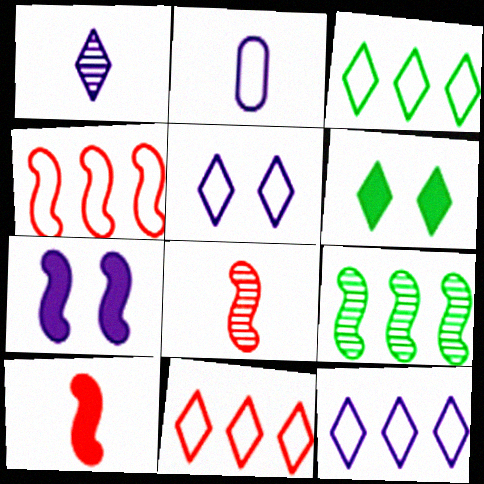[[1, 6, 11], 
[3, 11, 12]]